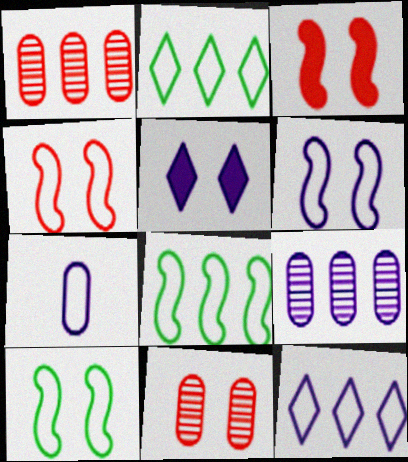[[2, 4, 7], 
[4, 6, 10], 
[5, 10, 11], 
[6, 7, 12]]